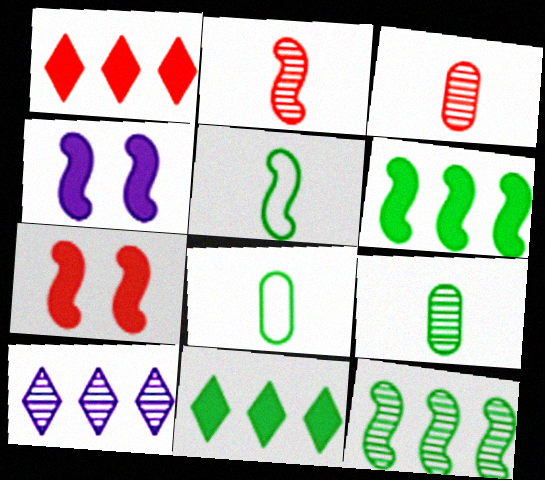[[7, 8, 10]]